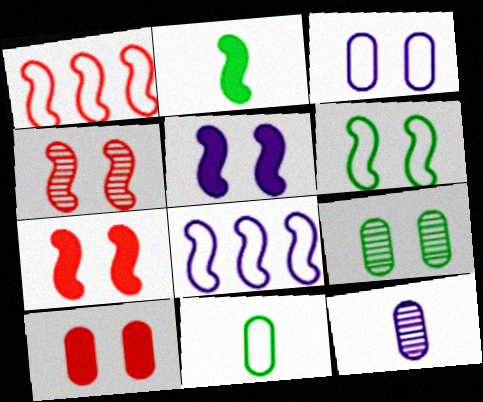[[2, 4, 8], 
[3, 9, 10], 
[4, 5, 6]]